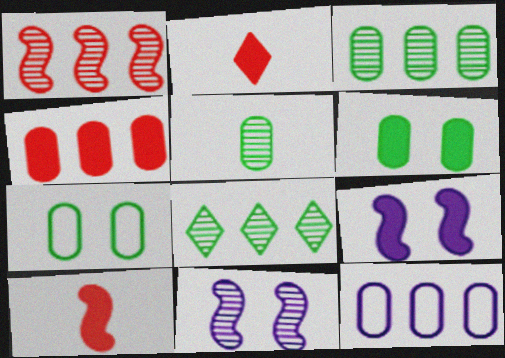[[3, 4, 12]]